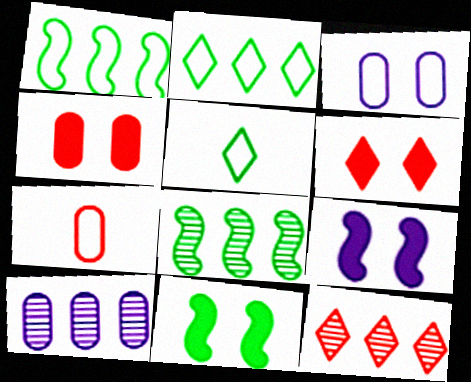[[8, 10, 12]]